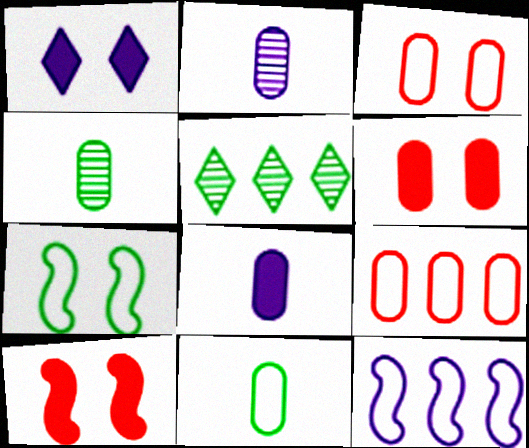[[1, 2, 12]]